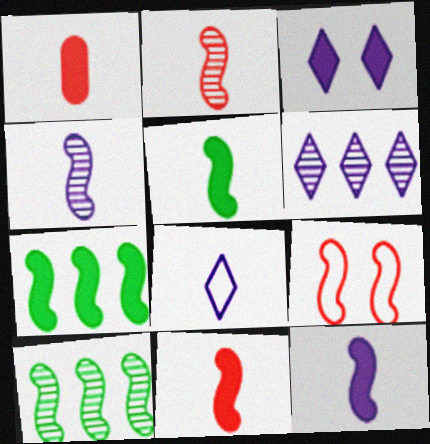[[1, 3, 7], 
[3, 6, 8], 
[4, 7, 9], 
[5, 11, 12], 
[9, 10, 12]]